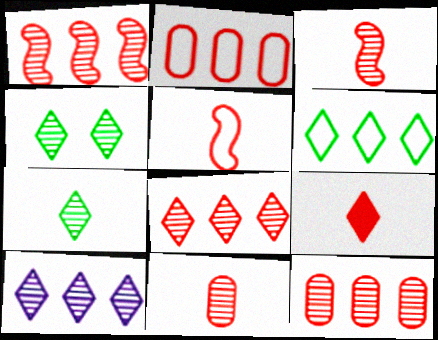[[1, 8, 12], 
[5, 9, 11]]